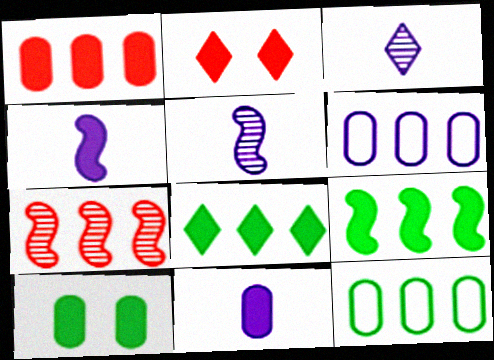[[1, 10, 11], 
[2, 5, 12], 
[2, 9, 11], 
[6, 7, 8]]